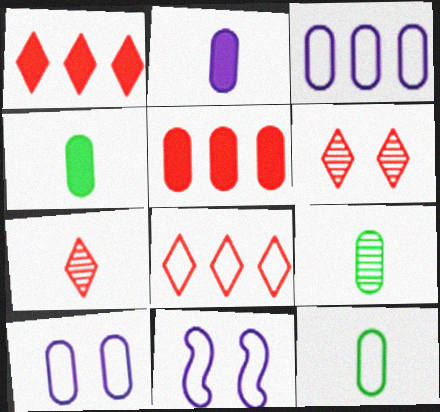[[1, 9, 11], 
[4, 9, 12], 
[5, 9, 10], 
[8, 11, 12]]